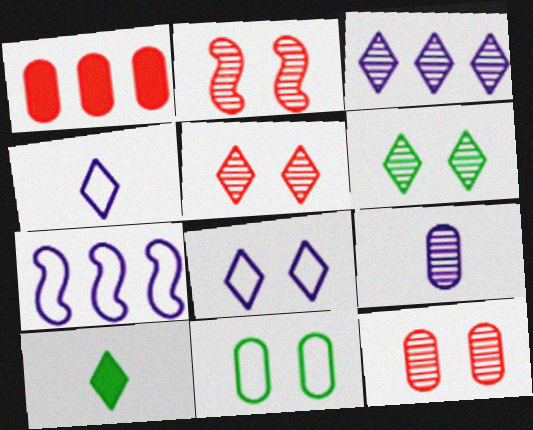[[1, 9, 11], 
[2, 5, 12], 
[7, 10, 12]]